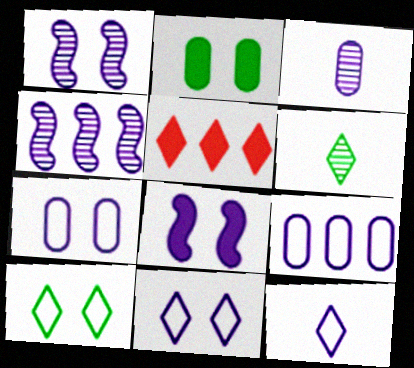[[5, 6, 11]]